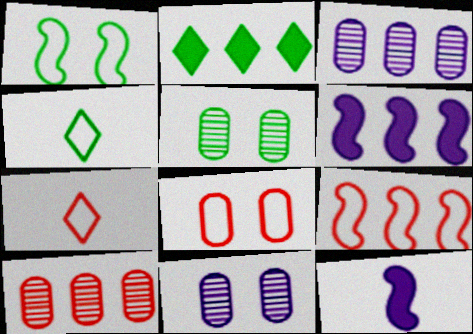[[2, 3, 9], 
[5, 6, 7], 
[7, 8, 9]]